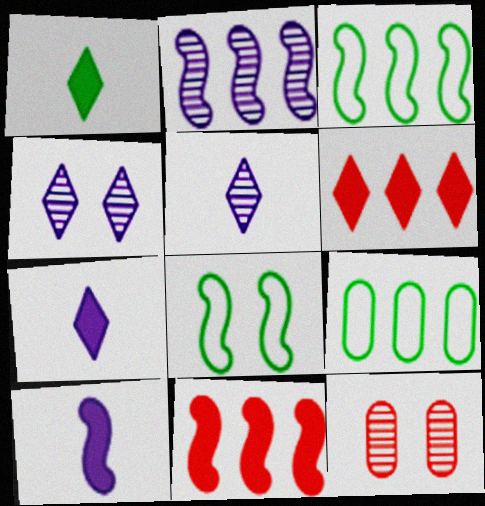[[2, 3, 11], 
[2, 6, 9], 
[3, 7, 12]]